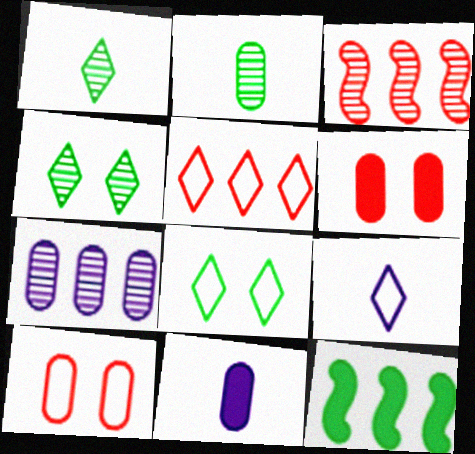[[2, 8, 12], 
[3, 8, 11], 
[5, 7, 12], 
[5, 8, 9]]